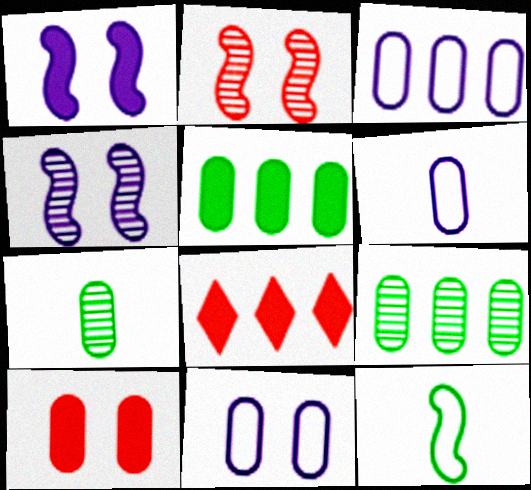[[3, 6, 11], 
[3, 7, 10], 
[6, 9, 10]]